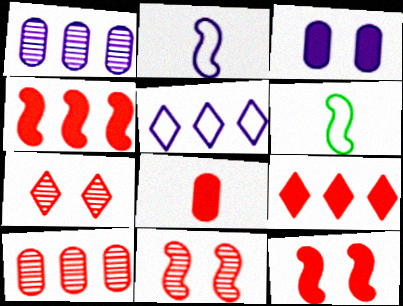[[8, 9, 12]]